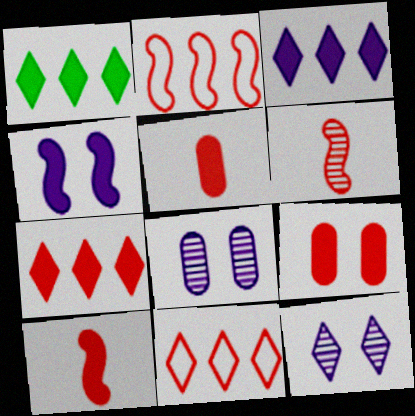[[1, 3, 7], 
[1, 4, 5], 
[6, 9, 11], 
[7, 9, 10]]